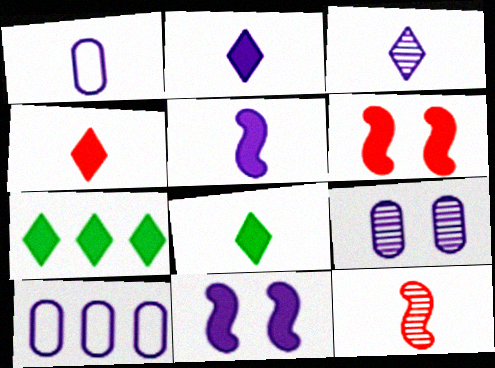[[1, 3, 5], 
[1, 8, 12], 
[2, 4, 8], 
[3, 10, 11]]